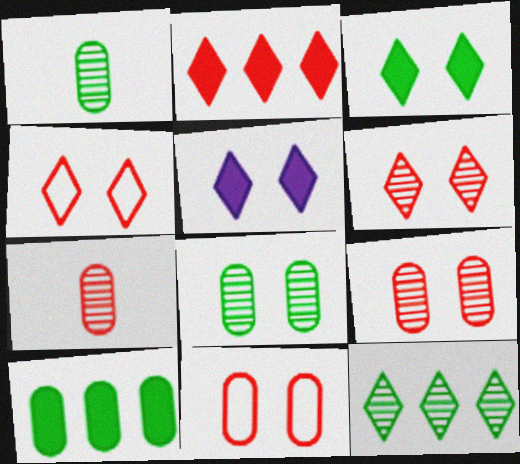[]